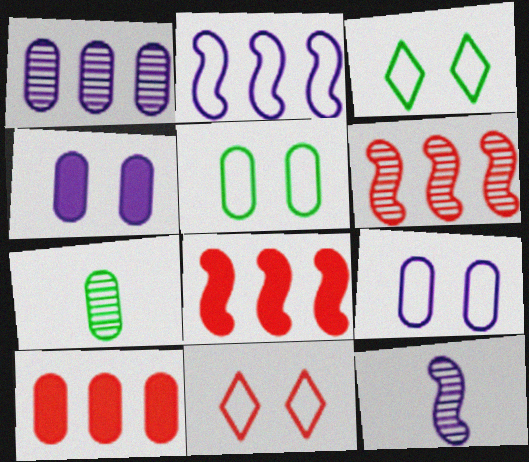[[3, 10, 12], 
[7, 9, 10]]